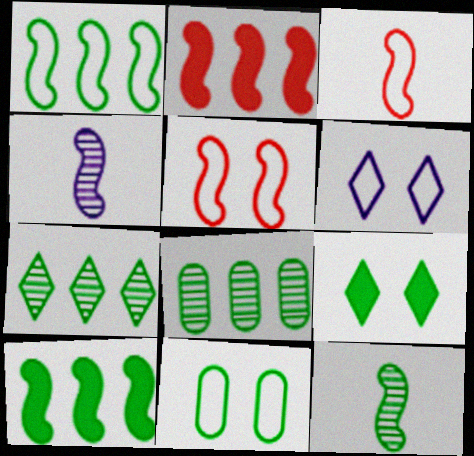[[4, 5, 10], 
[5, 6, 11]]